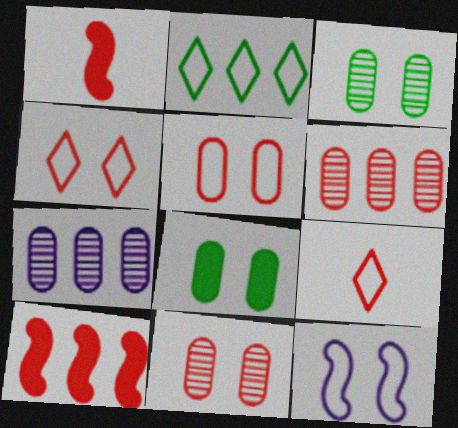[[1, 4, 6], 
[2, 7, 10], 
[9, 10, 11]]